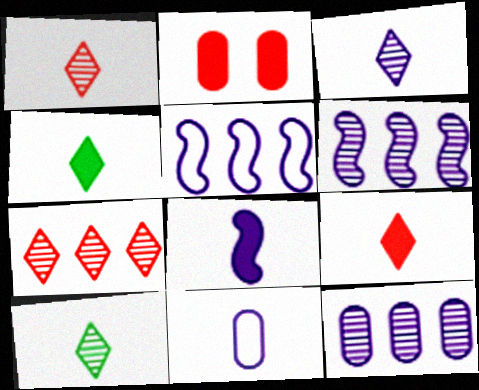[[1, 3, 10], 
[2, 5, 10], 
[3, 8, 11]]